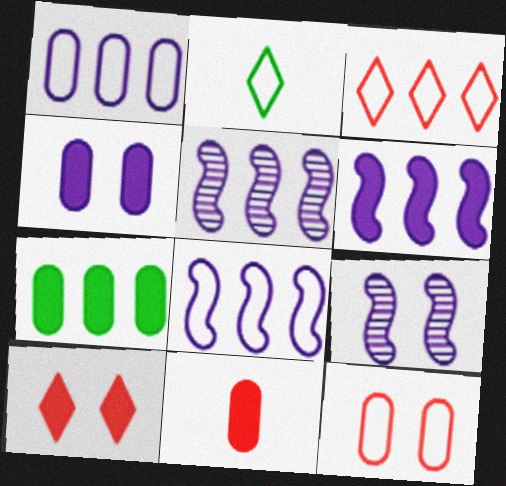[[2, 8, 12], 
[3, 5, 7], 
[4, 7, 11], 
[5, 6, 8]]